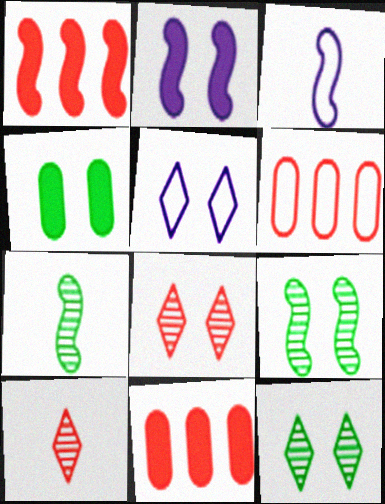[[1, 3, 9], 
[3, 11, 12], 
[5, 7, 11]]